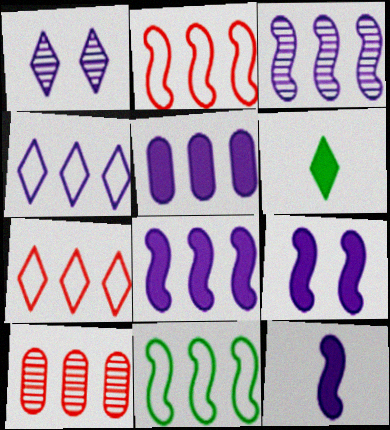[[1, 6, 7], 
[3, 4, 5], 
[8, 9, 12]]